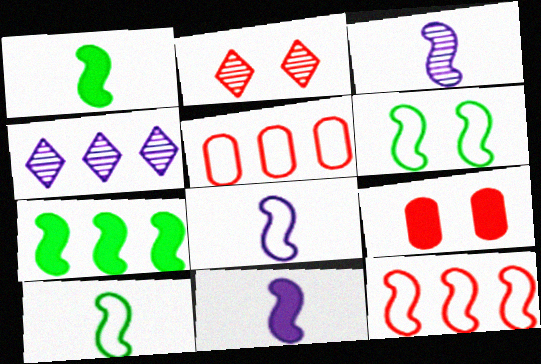[[3, 8, 11], 
[4, 5, 7], 
[4, 9, 10], 
[6, 8, 12]]